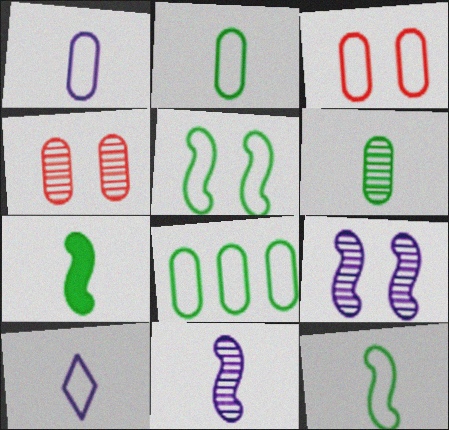[[1, 3, 8]]